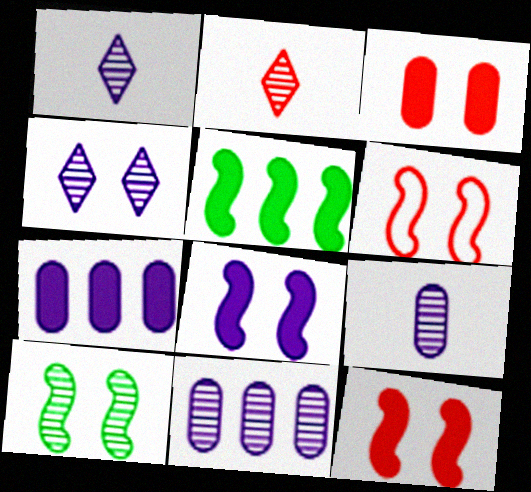[[2, 10, 11], 
[6, 8, 10]]